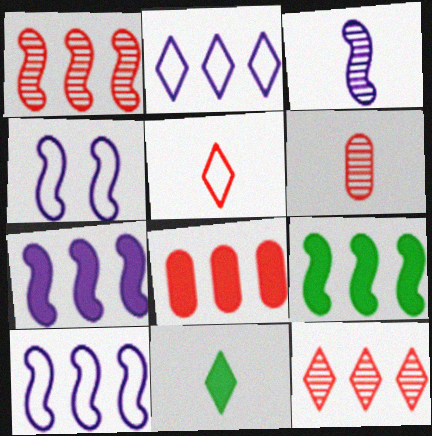[[1, 9, 10], 
[3, 4, 7]]